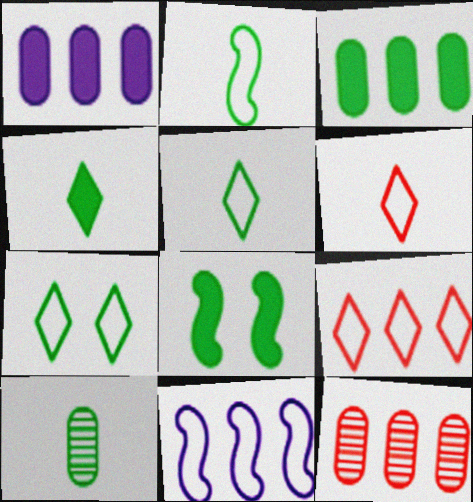[[2, 4, 10], 
[3, 4, 8]]